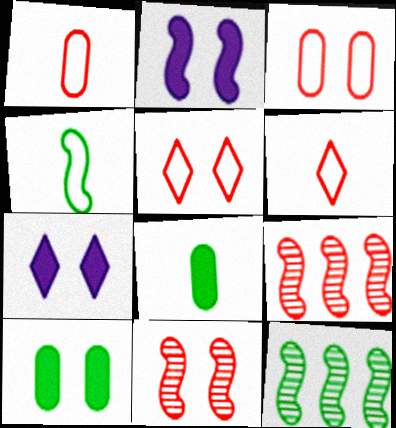[[1, 7, 12], 
[2, 4, 9]]